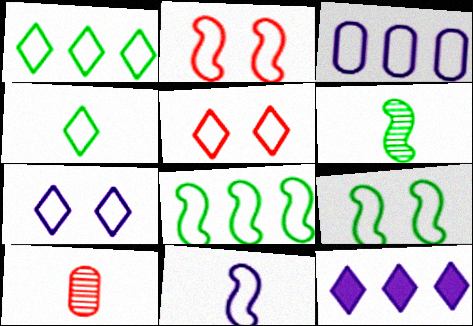[[2, 3, 4], 
[2, 8, 11], 
[3, 7, 11], 
[9, 10, 12]]